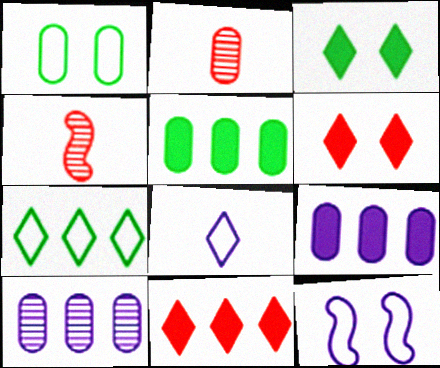[[1, 2, 9]]